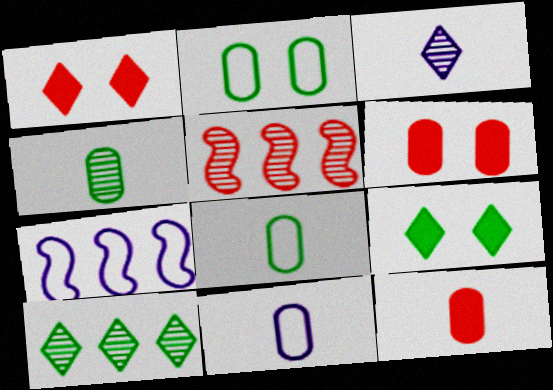[[1, 4, 7], 
[4, 11, 12], 
[5, 9, 11]]